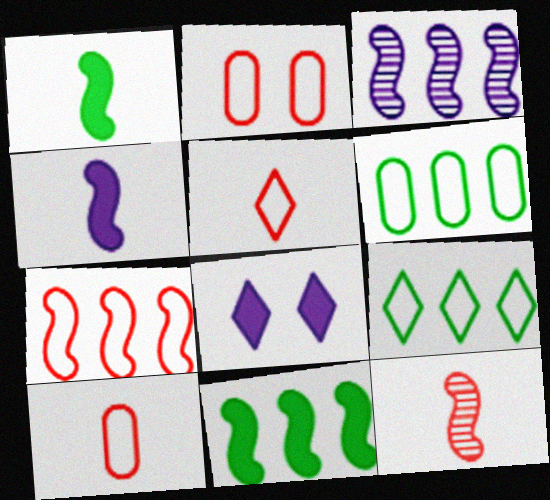[[2, 5, 7], 
[3, 7, 11], 
[6, 8, 12]]